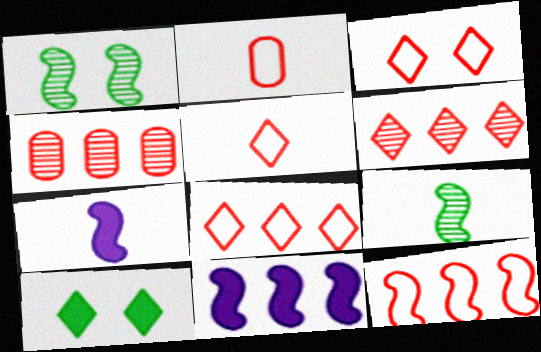[[1, 7, 12], 
[2, 3, 12], 
[3, 5, 8]]